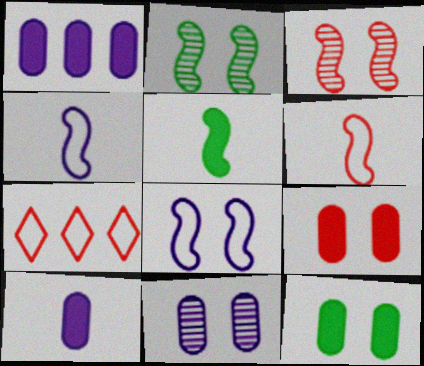[[2, 7, 10], 
[5, 7, 11]]